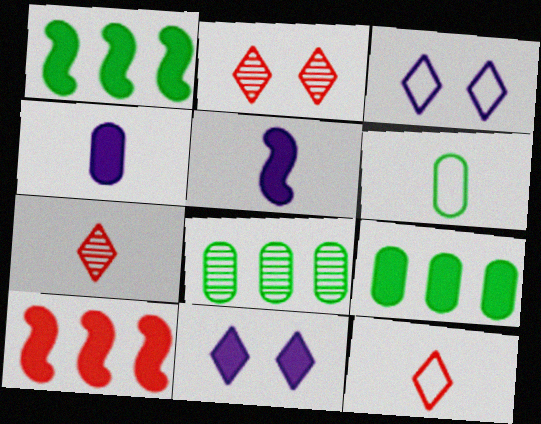[[5, 6, 7]]